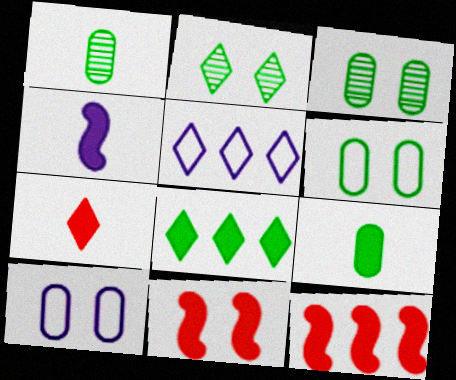[[1, 5, 11], 
[2, 5, 7], 
[2, 10, 11], 
[4, 7, 9]]